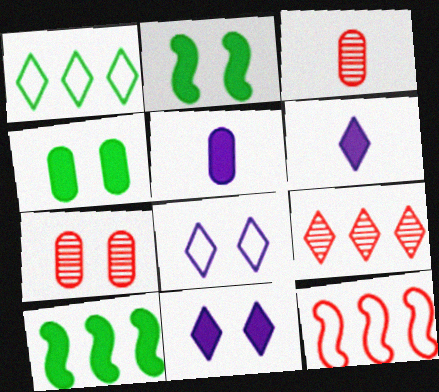[[2, 7, 8], 
[3, 8, 10]]